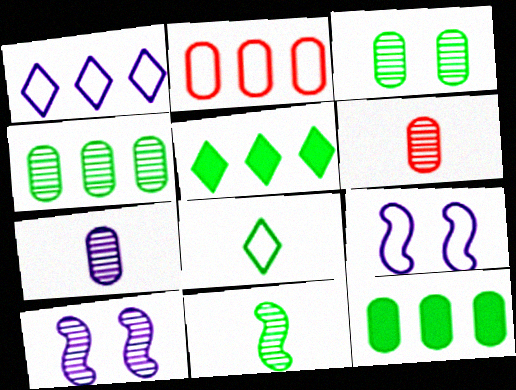[[2, 8, 9], 
[5, 6, 9]]